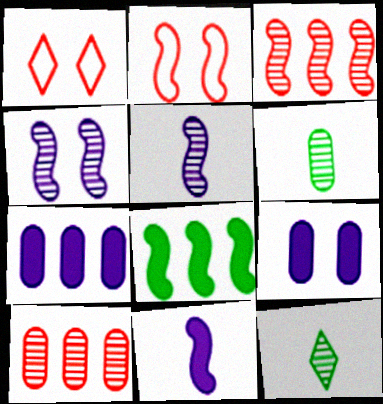[[2, 5, 8], 
[2, 7, 12], 
[4, 10, 12]]